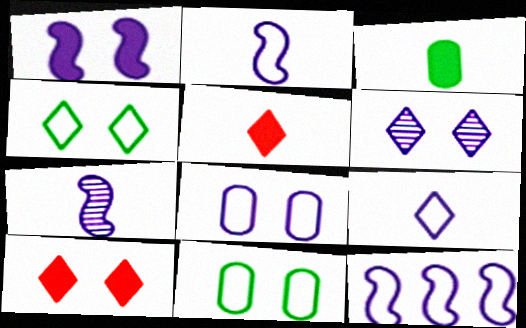[[1, 6, 8], 
[1, 7, 12], 
[4, 6, 10], 
[8, 9, 12]]